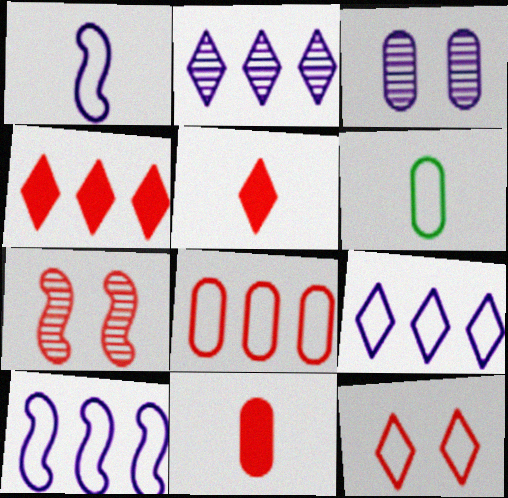[[5, 7, 8], 
[6, 10, 12]]